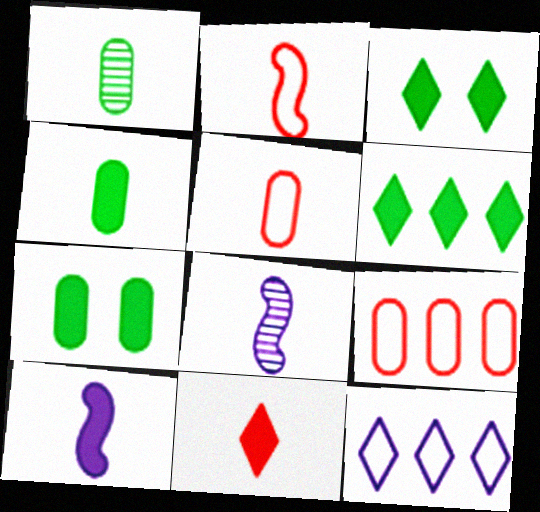[[3, 8, 9], 
[4, 10, 11]]